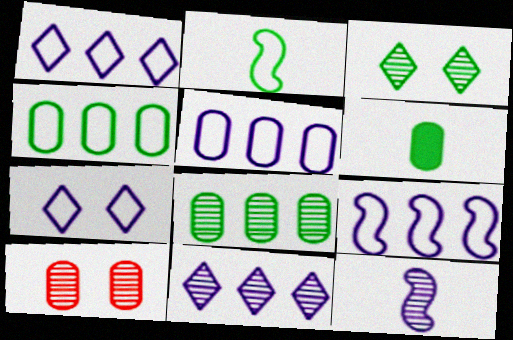[[1, 5, 9], 
[5, 6, 10]]